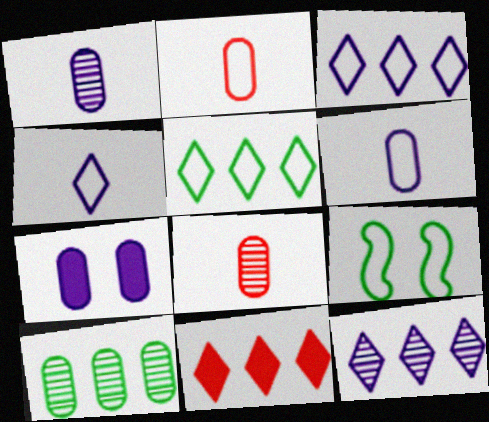[[1, 9, 11], 
[2, 3, 9], 
[2, 7, 10], 
[5, 11, 12]]